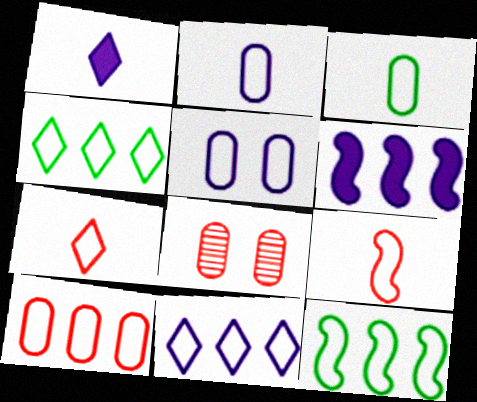[[1, 8, 12], 
[3, 5, 10], 
[4, 5, 9], 
[5, 7, 12], 
[10, 11, 12]]